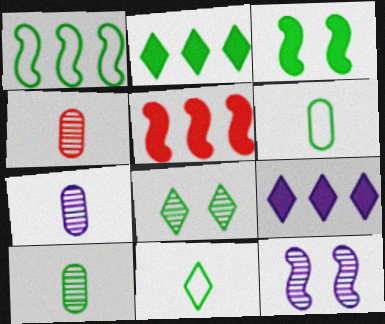[[2, 8, 11], 
[4, 7, 10]]